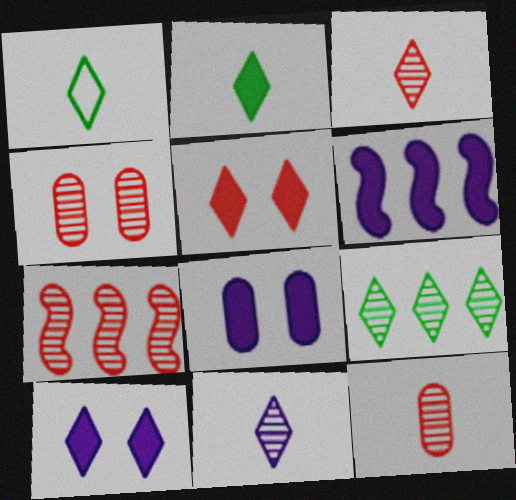[[1, 4, 6], 
[1, 7, 8], 
[3, 4, 7]]